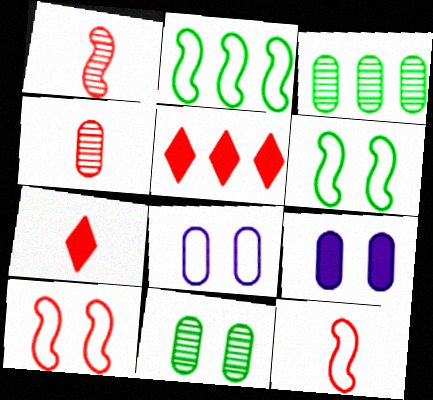[[4, 5, 10], 
[4, 7, 12]]